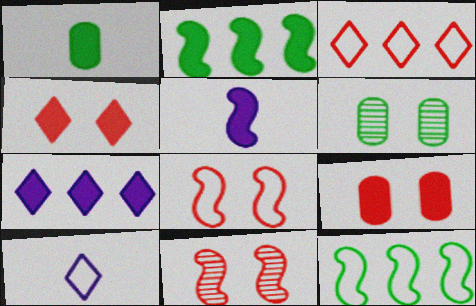[[3, 5, 6], 
[5, 11, 12]]